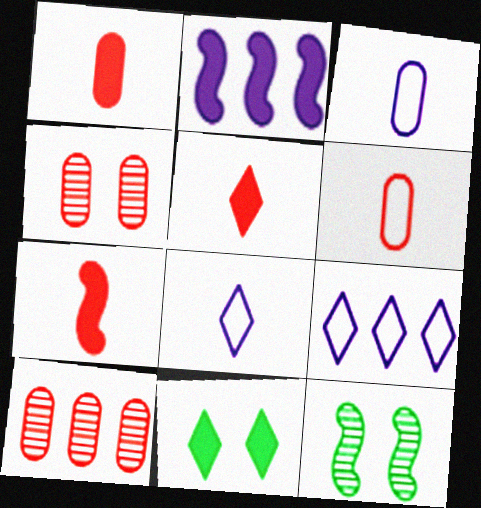[[1, 2, 11], 
[1, 5, 7], 
[1, 9, 12]]